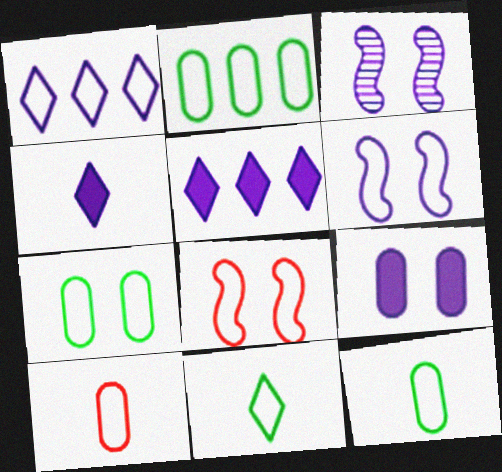[[1, 8, 12], 
[2, 7, 12]]